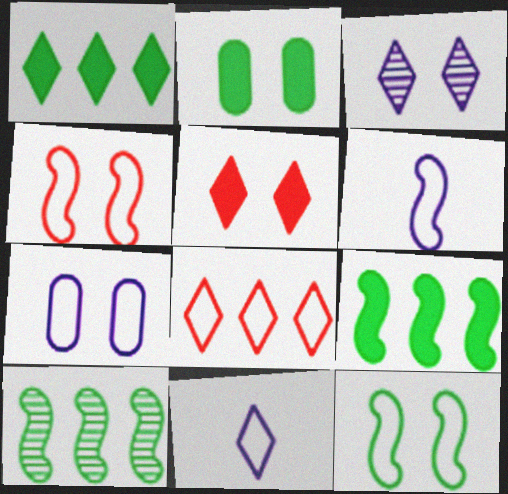[[2, 3, 4]]